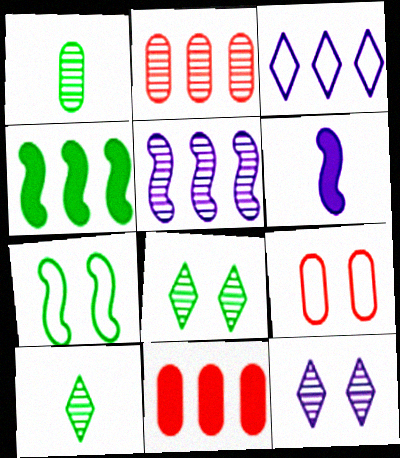[[2, 3, 4]]